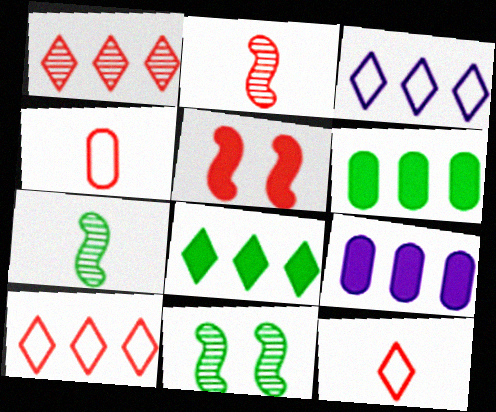[[1, 3, 8], 
[1, 4, 5], 
[9, 11, 12]]